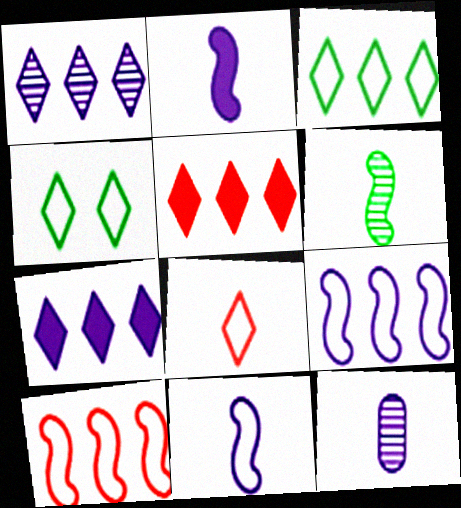[[1, 3, 5]]